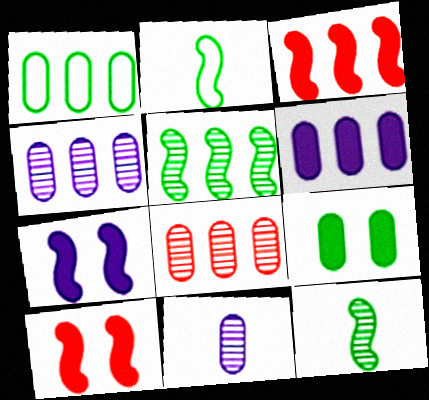[[1, 6, 8]]